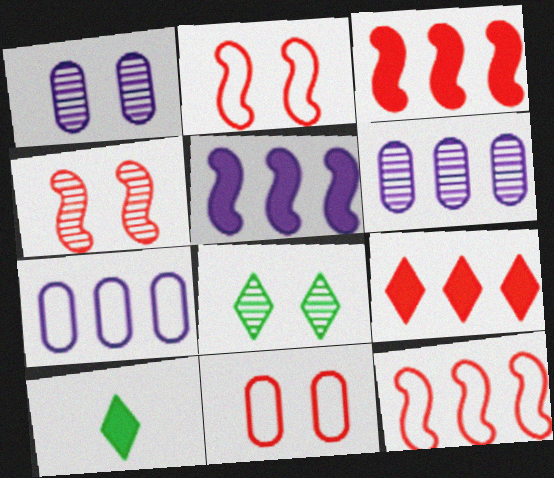[[1, 4, 8], 
[1, 10, 12], 
[2, 6, 10], 
[4, 7, 10]]